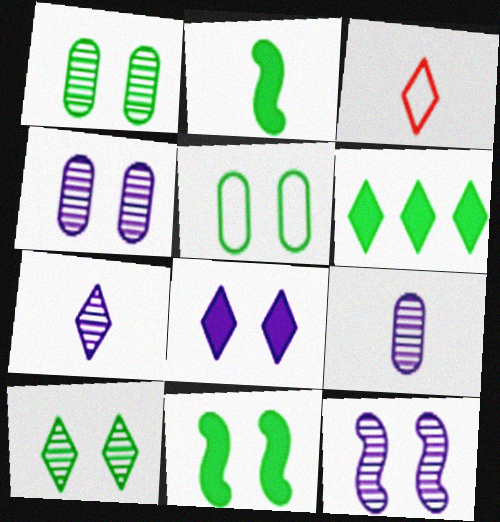[[2, 3, 9], 
[5, 10, 11]]